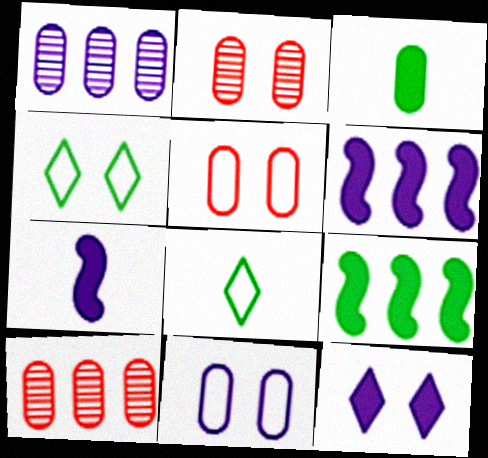[[1, 3, 5], 
[2, 6, 8], 
[3, 10, 11], 
[4, 7, 10]]